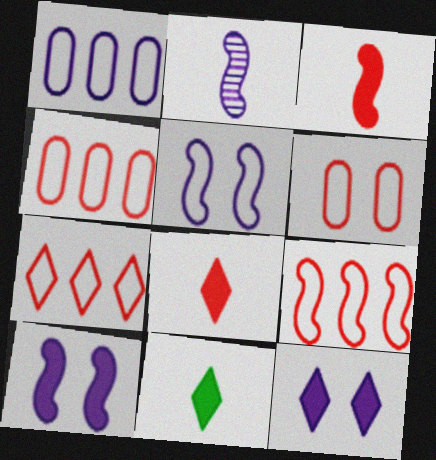[[1, 2, 12], 
[4, 7, 9]]